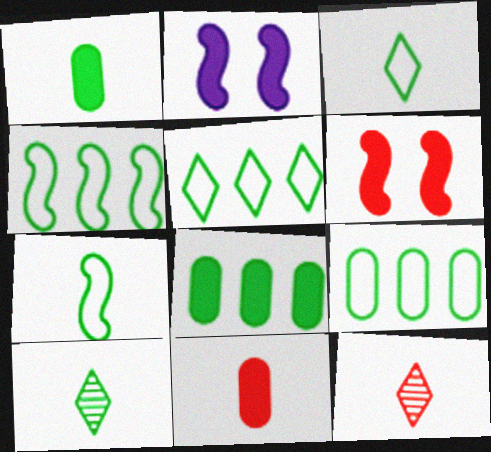[[1, 7, 10], 
[2, 9, 12], 
[4, 5, 9]]